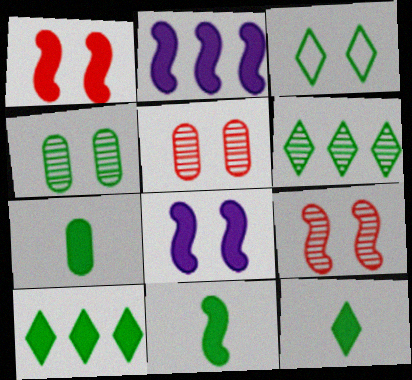[[1, 2, 11], 
[3, 5, 8], 
[3, 6, 12], 
[7, 11, 12]]